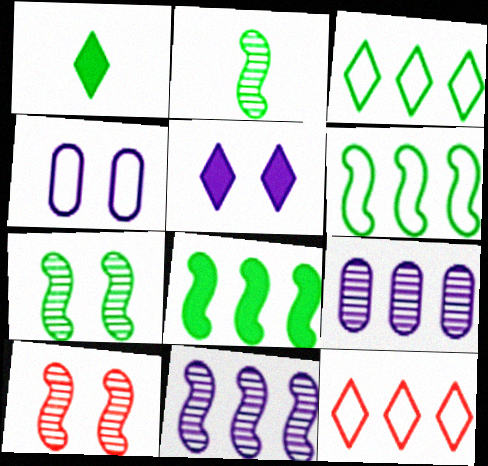[[2, 10, 11], 
[8, 9, 12]]